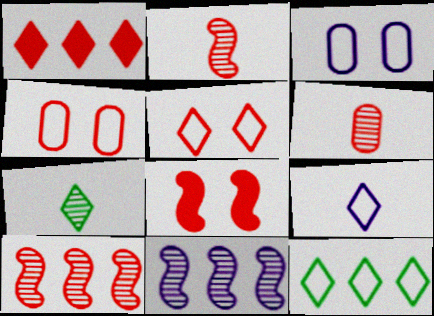[[1, 2, 4], 
[5, 9, 12]]